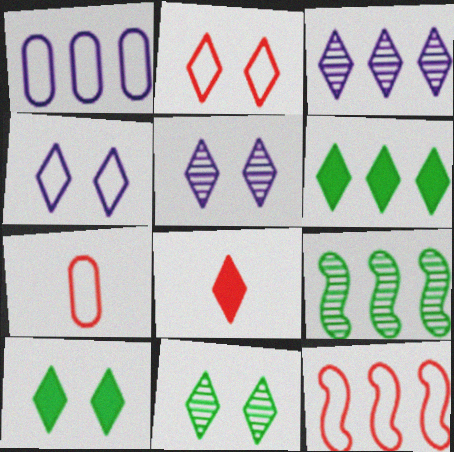[[2, 5, 10], 
[2, 7, 12]]